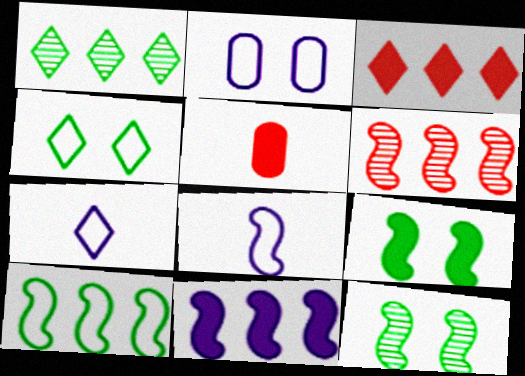[[6, 8, 9], 
[6, 10, 11]]